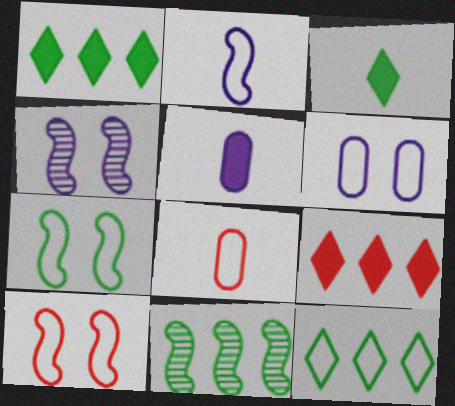[[1, 4, 8]]